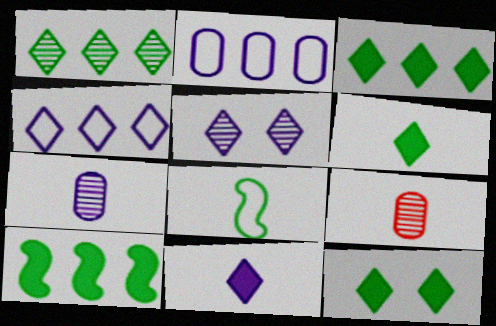[[3, 6, 12], 
[4, 5, 11], 
[8, 9, 11]]